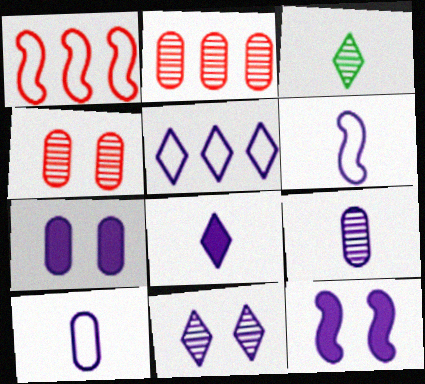[[1, 3, 7], 
[5, 8, 11], 
[5, 9, 12], 
[6, 8, 9]]